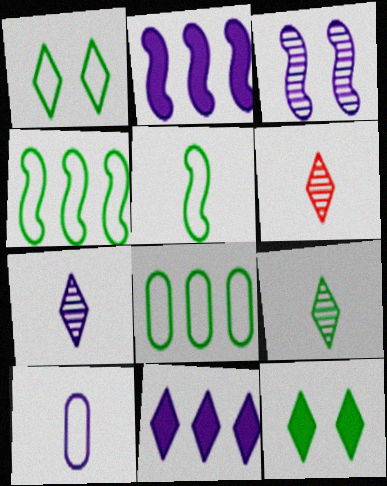[[1, 5, 8], 
[1, 6, 11], 
[3, 10, 11], 
[6, 7, 9]]